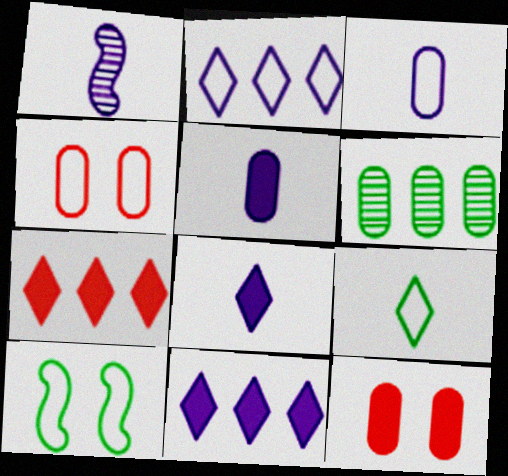[[1, 3, 8], 
[3, 6, 12], 
[4, 5, 6]]